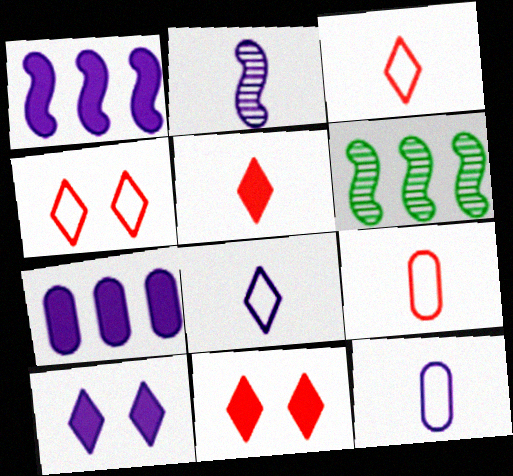[[6, 9, 10], 
[6, 11, 12]]